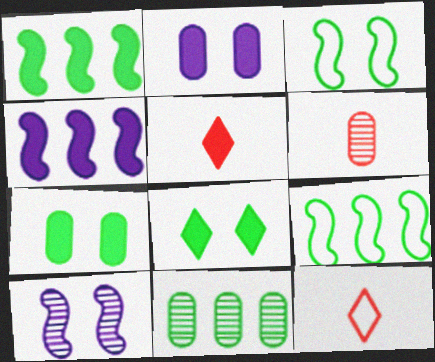[[1, 2, 5], 
[4, 5, 7]]